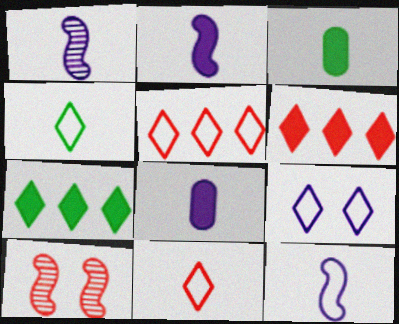[[1, 2, 12], 
[1, 3, 11], 
[4, 5, 9]]